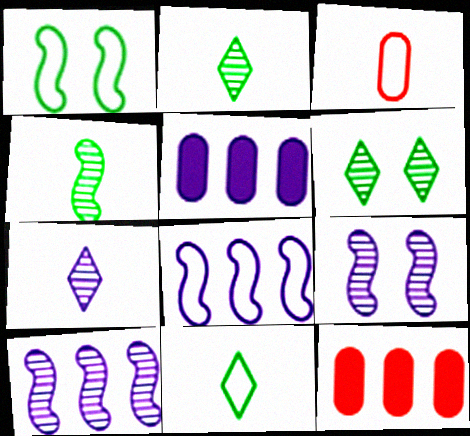[[1, 7, 12], 
[9, 11, 12]]